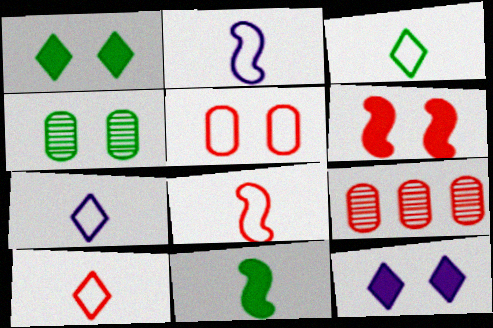[[1, 2, 9], 
[3, 7, 10], 
[6, 9, 10]]